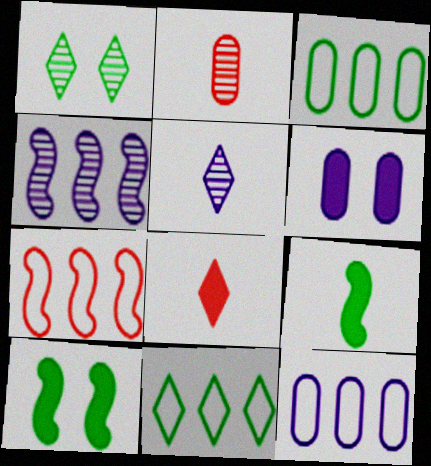[[1, 2, 4], 
[1, 3, 9], 
[2, 3, 6], 
[7, 11, 12]]